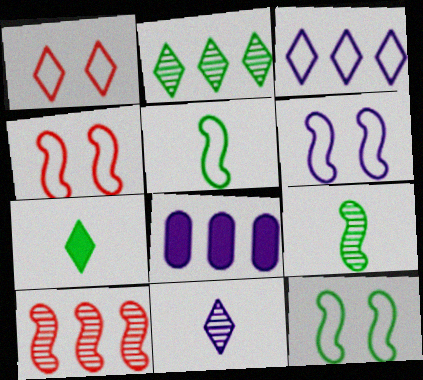[[1, 8, 9], 
[4, 6, 12], 
[6, 8, 11]]